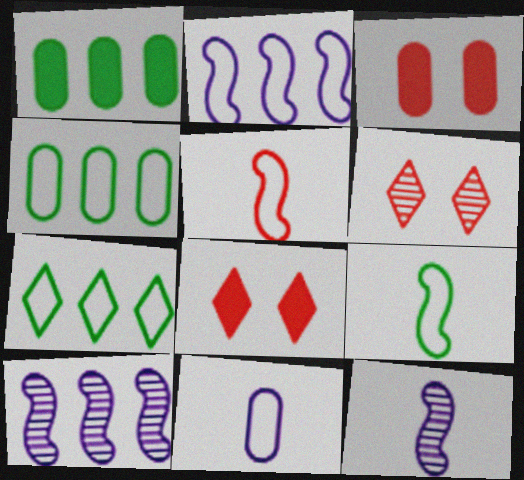[[3, 7, 12], 
[4, 8, 12]]